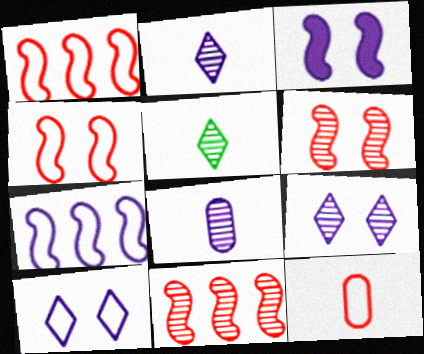[]